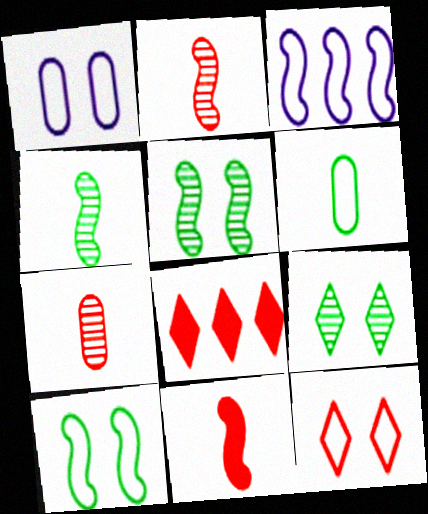[[1, 4, 8], 
[1, 10, 12], 
[3, 5, 11], 
[3, 6, 12]]